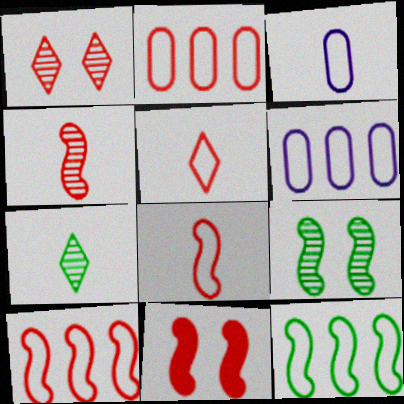[[4, 10, 11], 
[6, 7, 11]]